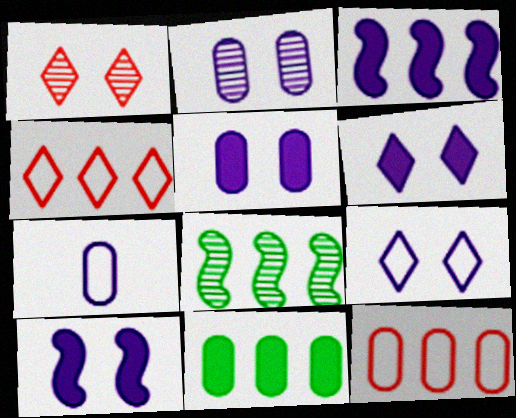[[2, 9, 10], 
[5, 6, 10]]